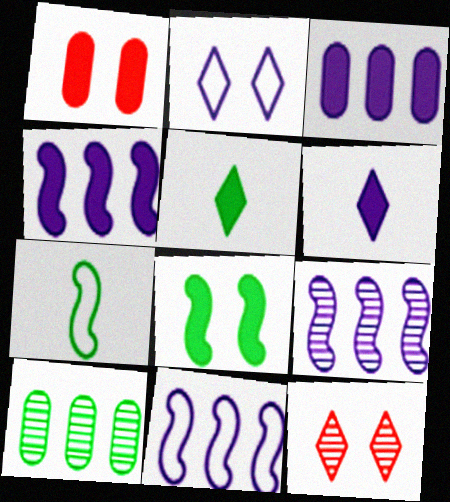[[1, 4, 5], 
[3, 7, 12], 
[4, 9, 11]]